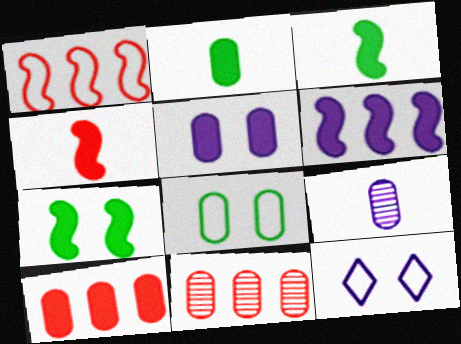[[2, 5, 10], 
[3, 11, 12], 
[4, 6, 7], 
[6, 9, 12], 
[8, 9, 10]]